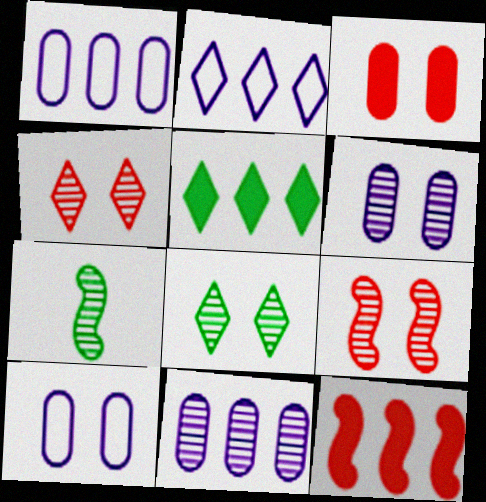[[2, 3, 7], 
[4, 7, 11], 
[6, 8, 9]]